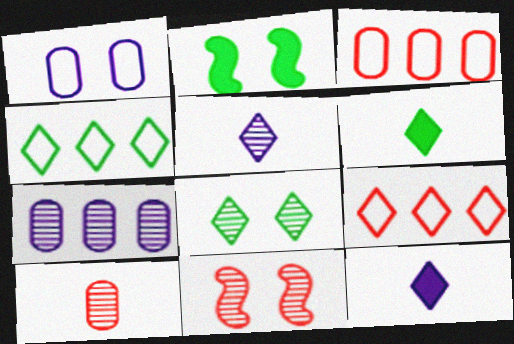[[2, 3, 5], 
[4, 6, 8], 
[8, 9, 12]]